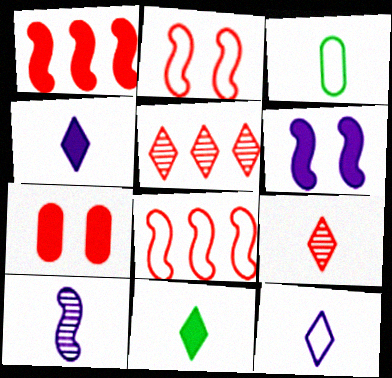[[3, 5, 6], 
[7, 8, 9], 
[9, 11, 12]]